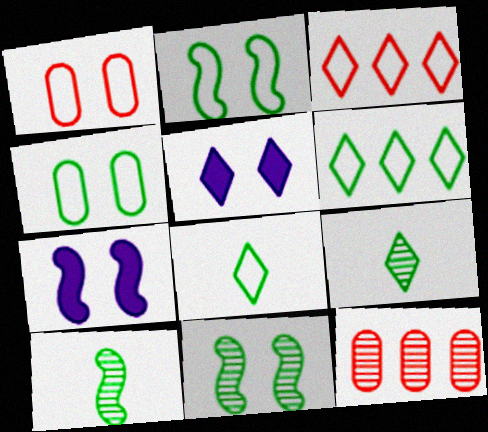[[1, 5, 11], 
[3, 5, 9], 
[7, 8, 12]]